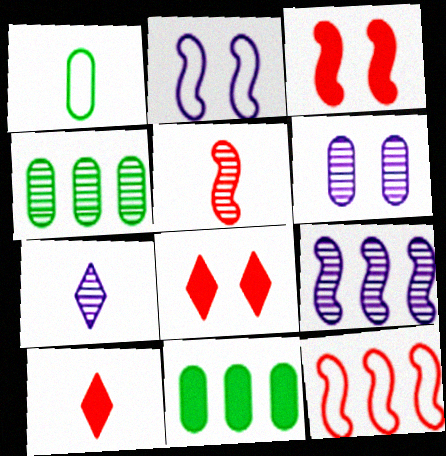[[1, 8, 9], 
[2, 4, 10], 
[3, 5, 12], 
[6, 7, 9]]